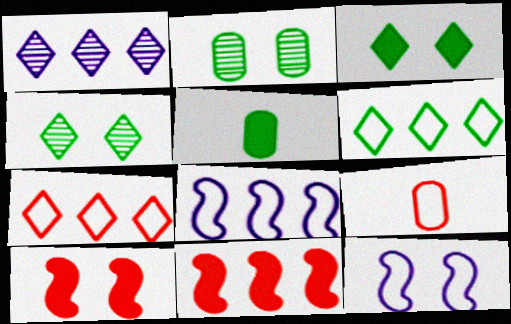[[6, 9, 12]]